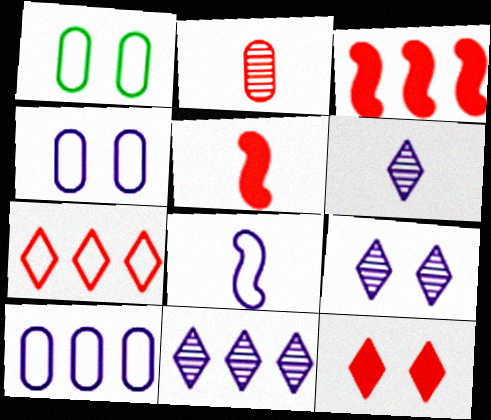[[1, 3, 6], 
[1, 5, 11], 
[1, 7, 8], 
[6, 9, 11]]